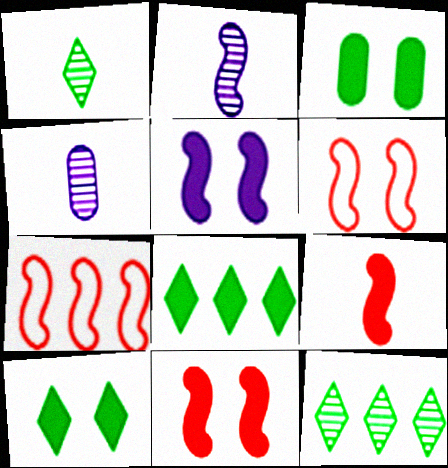[[4, 6, 8], 
[4, 7, 10]]